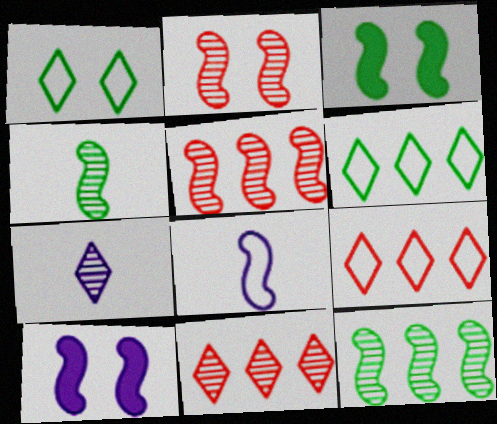[[3, 5, 8]]